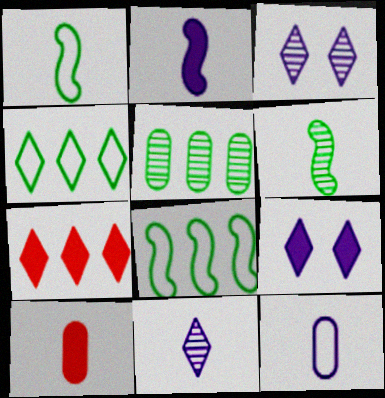[[1, 10, 11], 
[2, 11, 12], 
[3, 8, 10]]